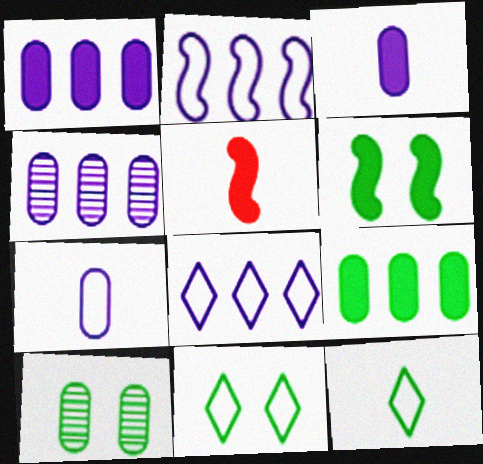[[4, 5, 11], 
[5, 8, 10], 
[6, 10, 11]]